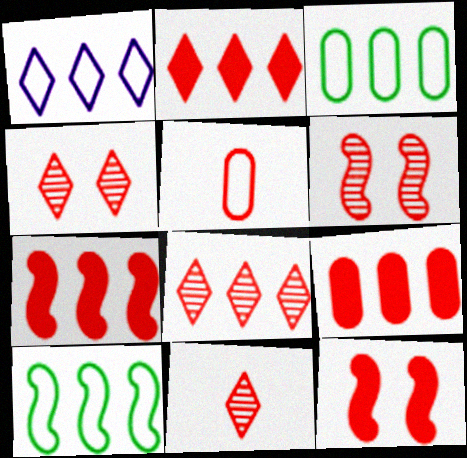[[2, 5, 6], 
[2, 7, 9], 
[4, 5, 7], 
[4, 8, 11], 
[5, 8, 12]]